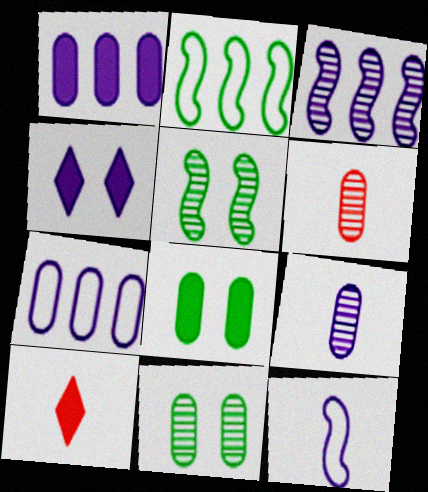[[2, 4, 6], 
[5, 7, 10], 
[6, 7, 8]]